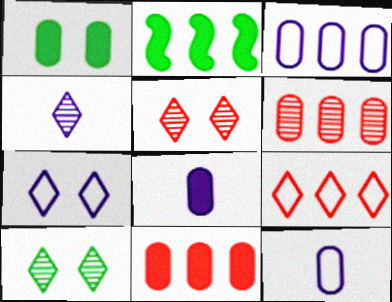[[1, 6, 12], 
[1, 8, 11], 
[2, 5, 12]]